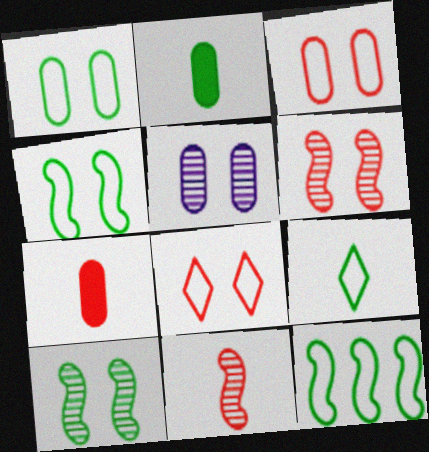[[1, 9, 12]]